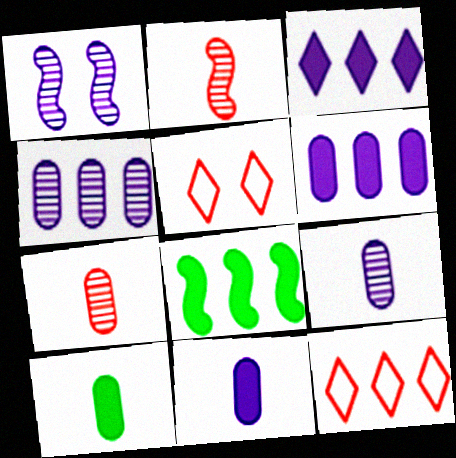[[1, 10, 12], 
[4, 8, 12], 
[5, 8, 9]]